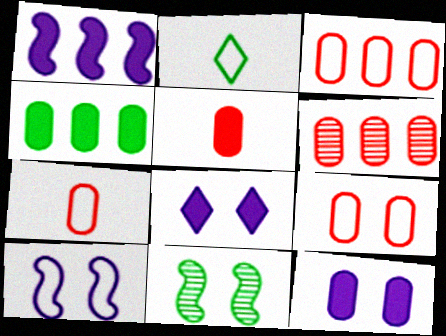[[2, 3, 10], 
[2, 4, 11], 
[3, 7, 9], 
[4, 5, 12], 
[5, 6, 9], 
[8, 9, 11]]